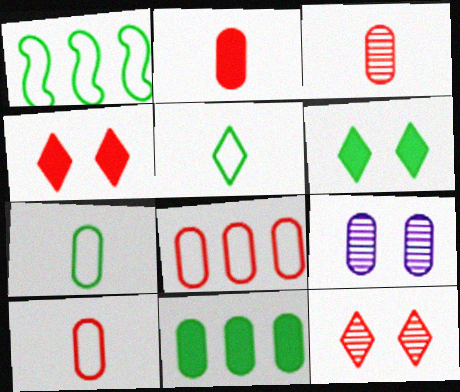[[2, 3, 10], 
[9, 10, 11]]